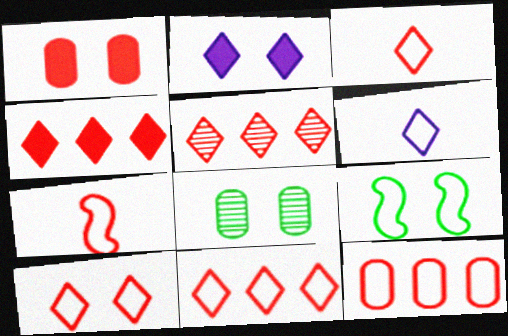[[1, 5, 7], 
[3, 10, 11], 
[4, 5, 11], 
[6, 9, 12], 
[7, 10, 12]]